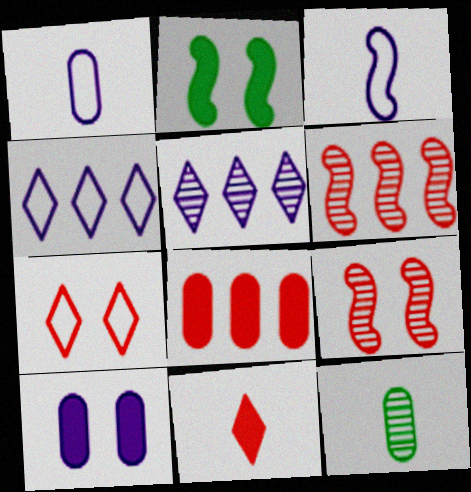[[2, 3, 6], 
[3, 5, 10], 
[3, 11, 12], 
[5, 9, 12]]